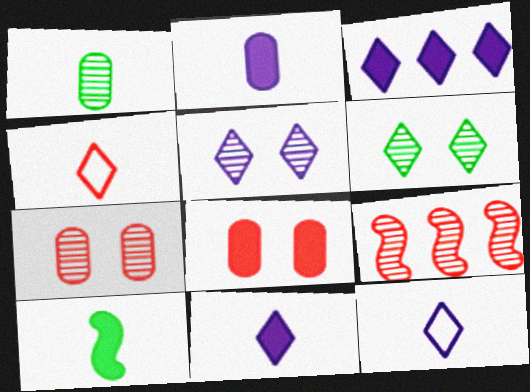[[1, 5, 9], 
[3, 4, 6], 
[3, 5, 12], 
[3, 8, 10], 
[4, 8, 9]]